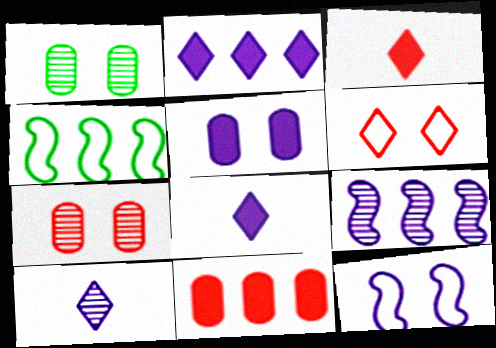[[4, 7, 8]]